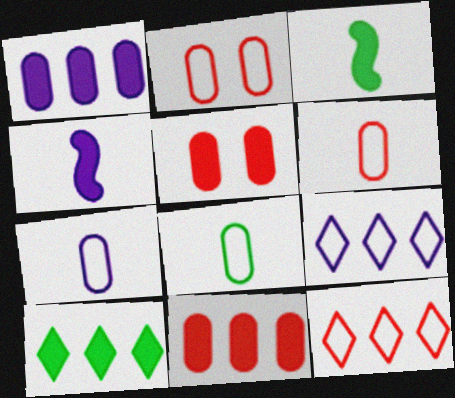[[4, 5, 10], 
[6, 7, 8]]